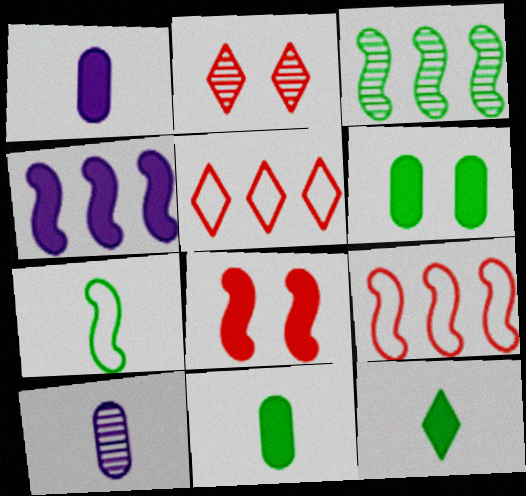[[2, 3, 10], 
[3, 4, 9]]